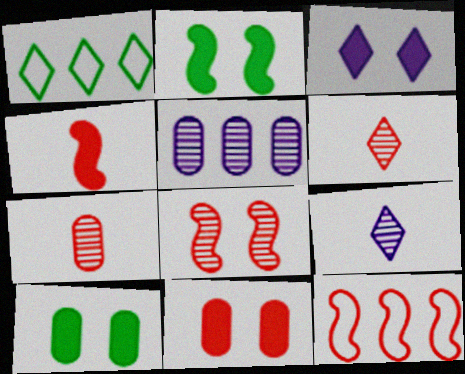[[1, 3, 6], 
[2, 3, 11], 
[4, 8, 12], 
[6, 11, 12], 
[9, 10, 12]]